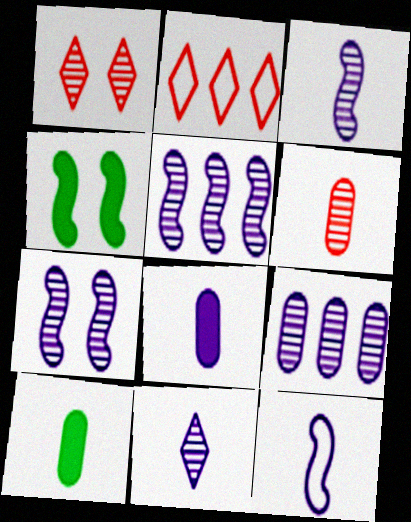[[2, 7, 10], 
[3, 5, 7], 
[7, 9, 11], 
[8, 11, 12]]